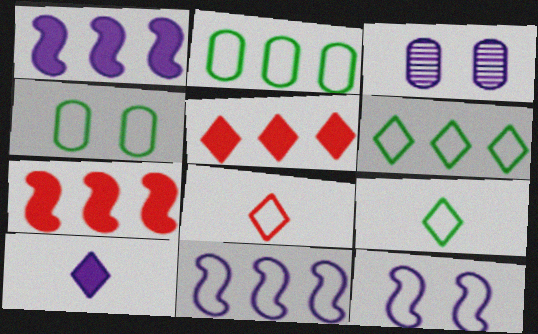[[2, 8, 12], 
[3, 7, 9], 
[3, 10, 11], 
[4, 8, 11]]